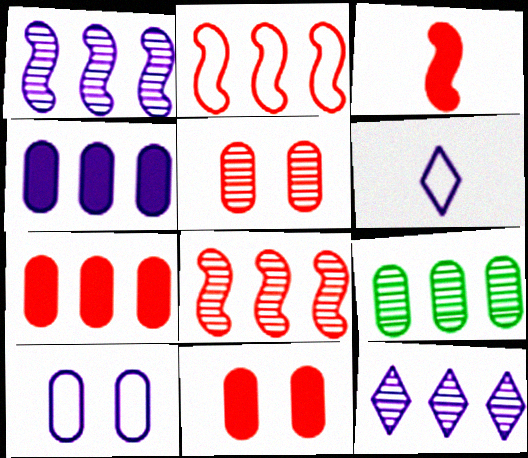[[8, 9, 12]]